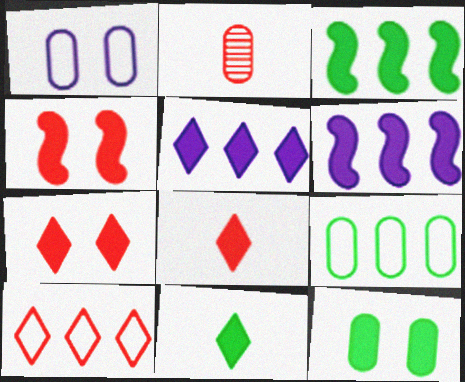[[2, 4, 10], 
[3, 11, 12], 
[5, 7, 11], 
[6, 8, 12]]